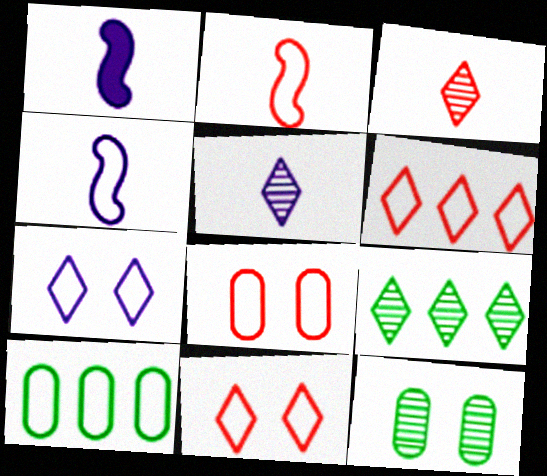[[1, 6, 12], 
[1, 8, 9], 
[2, 6, 8], 
[2, 7, 10], 
[4, 10, 11]]